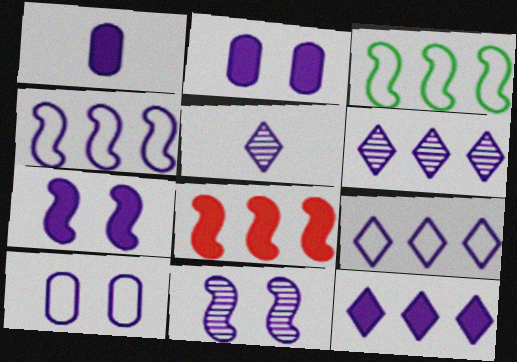[[1, 7, 12], 
[1, 9, 11], 
[2, 4, 5], 
[6, 9, 12]]